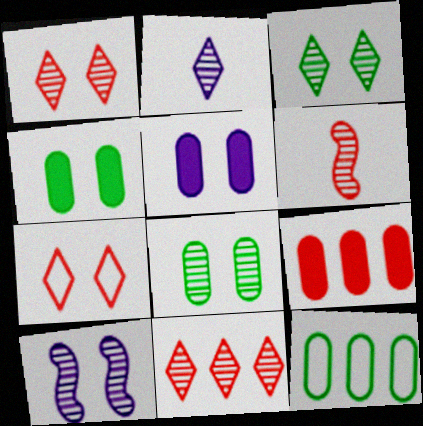[[1, 8, 10], 
[2, 3, 11], 
[4, 7, 10], 
[6, 7, 9]]